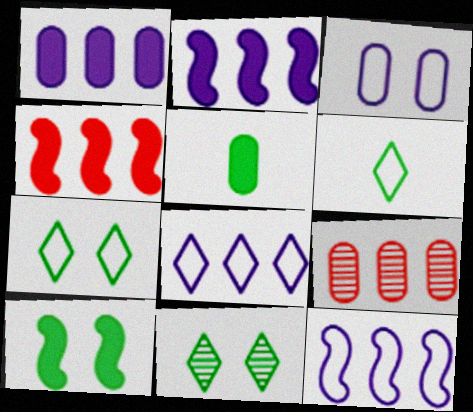[[3, 5, 9]]